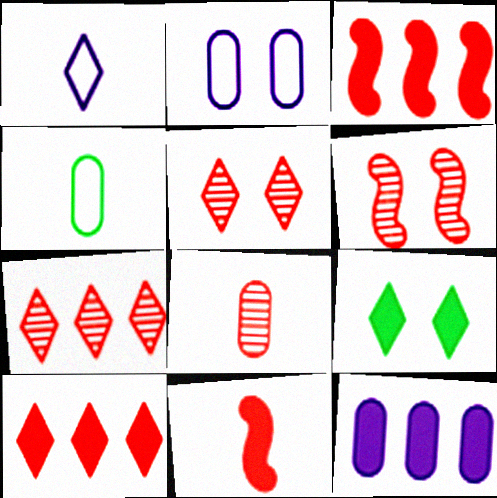[[1, 7, 9], 
[2, 6, 9], 
[6, 7, 8], 
[9, 11, 12]]